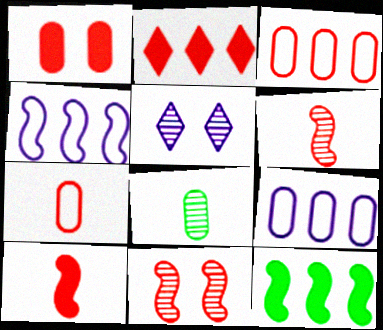[[1, 2, 10], 
[1, 8, 9], 
[2, 7, 11], 
[5, 7, 12]]